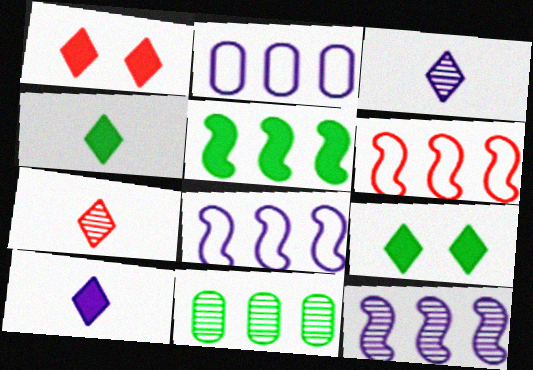[[5, 6, 12]]